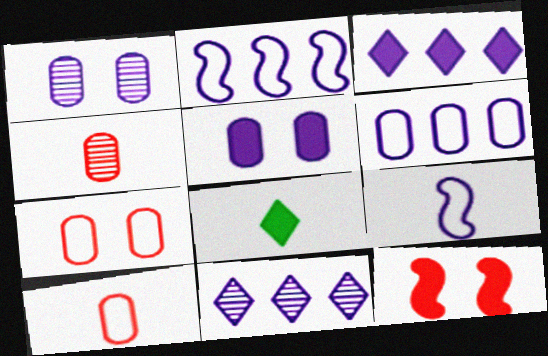[[1, 3, 9], 
[4, 8, 9], 
[5, 9, 11]]